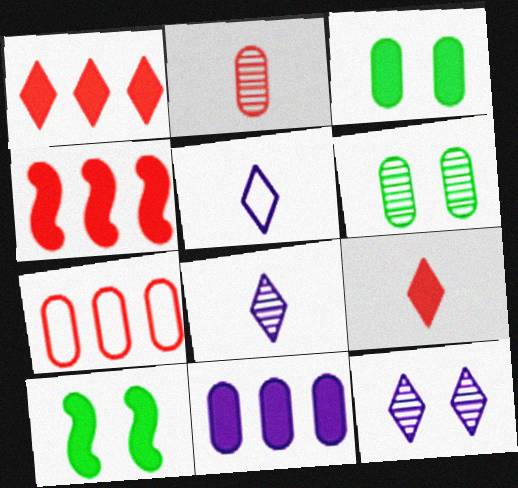[[4, 5, 6], 
[7, 8, 10], 
[9, 10, 11]]